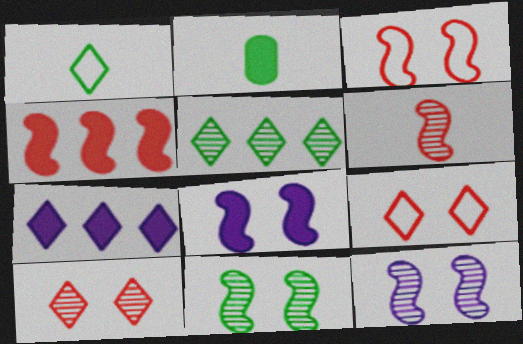[[1, 7, 10], 
[3, 4, 6], 
[3, 8, 11]]